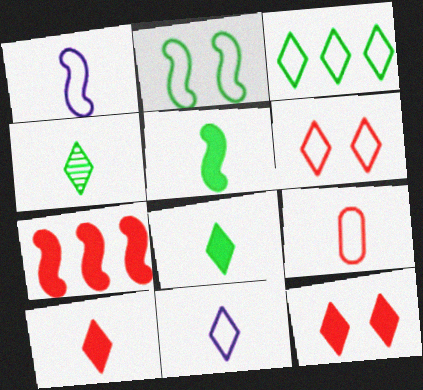[[3, 6, 11], 
[4, 10, 11]]